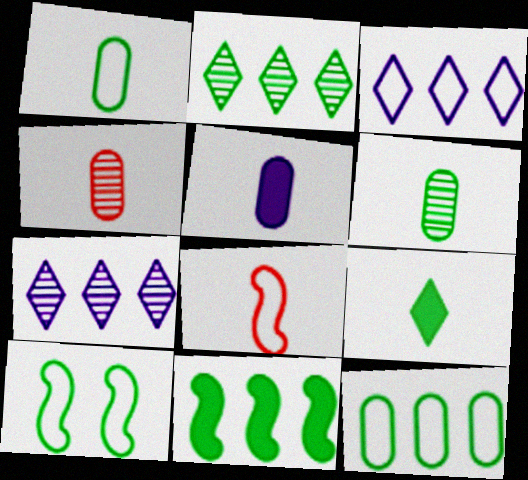[[1, 4, 5], 
[2, 11, 12]]